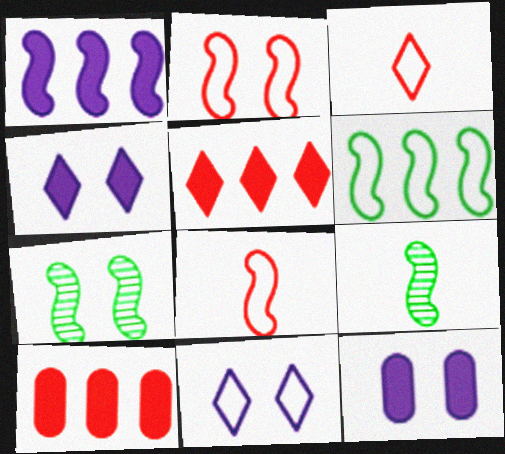[[1, 2, 9], 
[1, 7, 8], 
[9, 10, 11]]